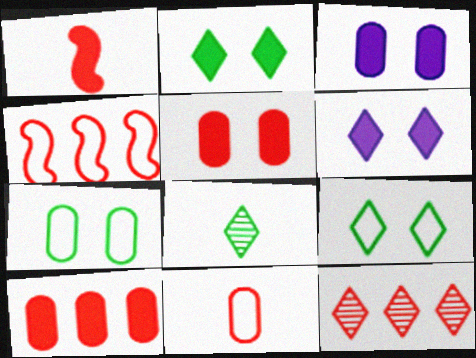[[3, 4, 8], 
[4, 10, 12]]